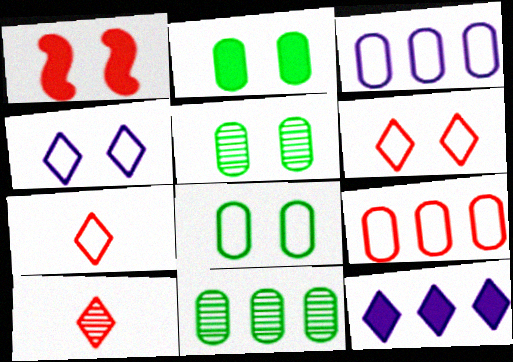[[1, 4, 5], 
[1, 9, 10], 
[2, 5, 8]]